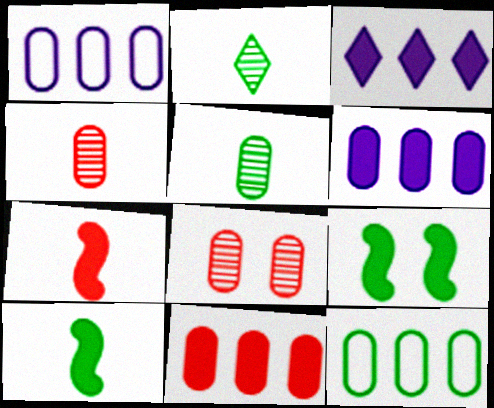[[2, 9, 12]]